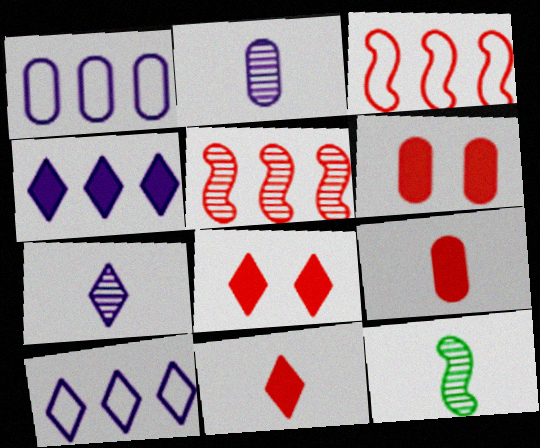[[1, 8, 12], 
[6, 10, 12]]